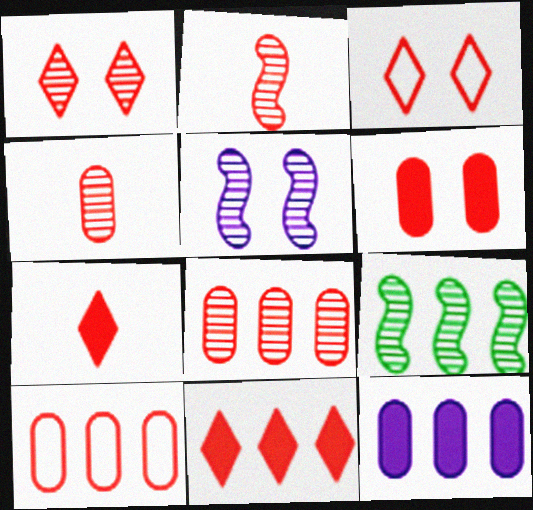[[1, 2, 8], 
[2, 5, 9], 
[4, 6, 10]]